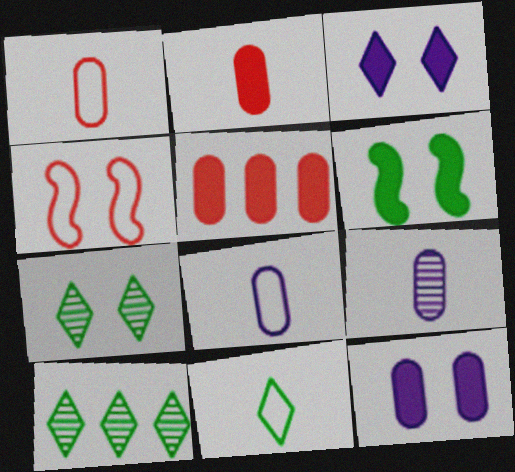[[4, 7, 12]]